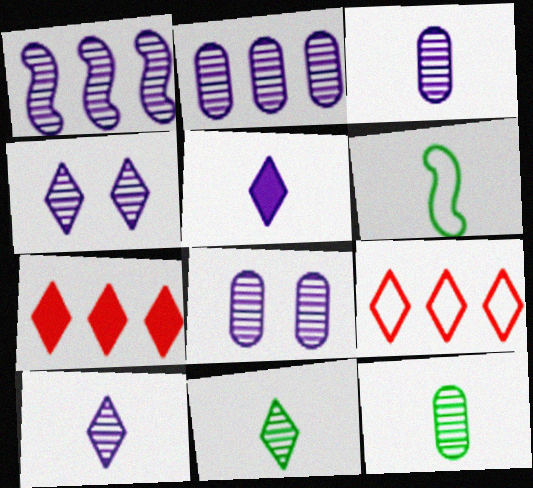[[1, 3, 4], 
[1, 8, 10], 
[2, 3, 8], 
[6, 7, 8]]